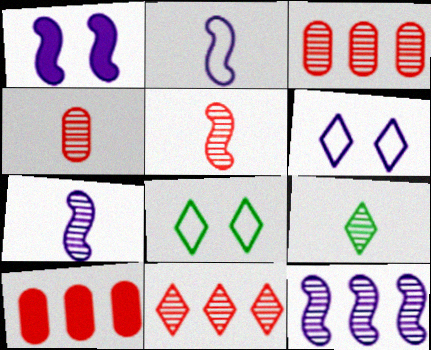[[1, 2, 12], 
[4, 7, 9], 
[7, 8, 10]]